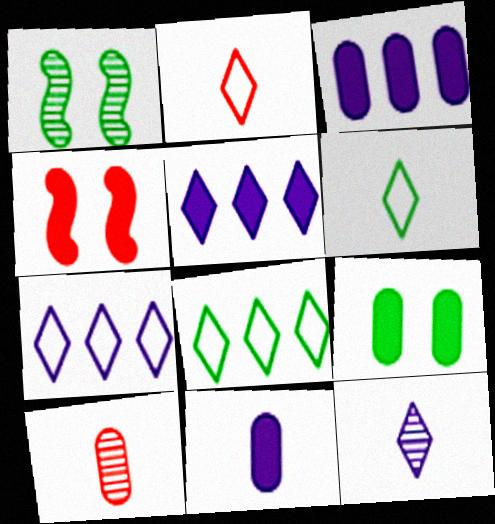[[1, 2, 3]]